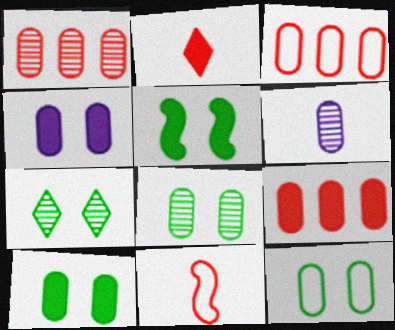[[1, 3, 9], 
[1, 6, 8], 
[3, 6, 10], 
[5, 7, 12], 
[6, 9, 12], 
[8, 10, 12]]